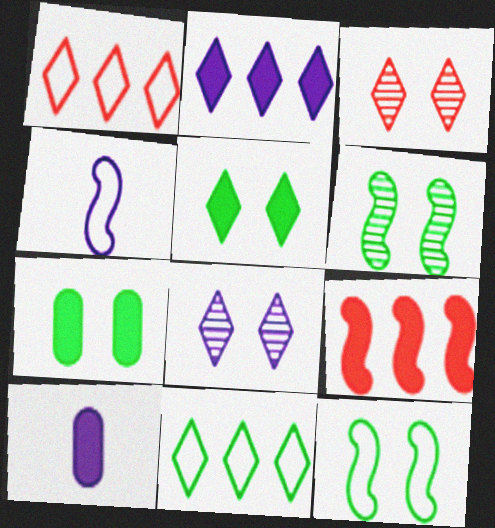[[1, 6, 10], 
[4, 6, 9], 
[5, 9, 10]]